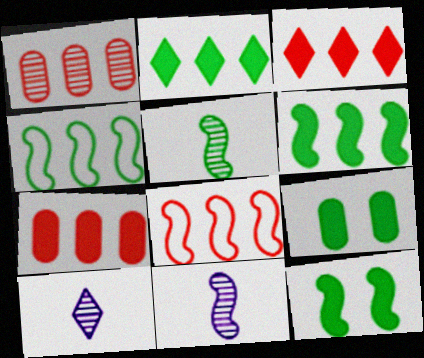[[1, 3, 8], 
[4, 5, 12], 
[8, 9, 10], 
[8, 11, 12]]